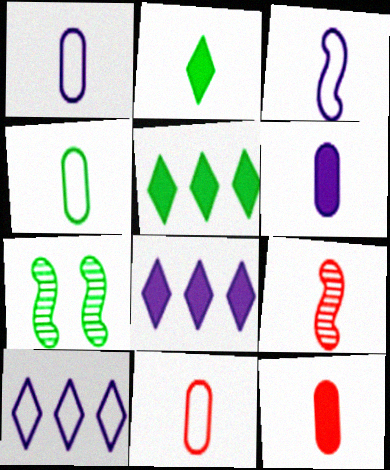[[1, 2, 9], 
[1, 4, 11], 
[4, 5, 7], 
[7, 8, 11], 
[7, 10, 12]]